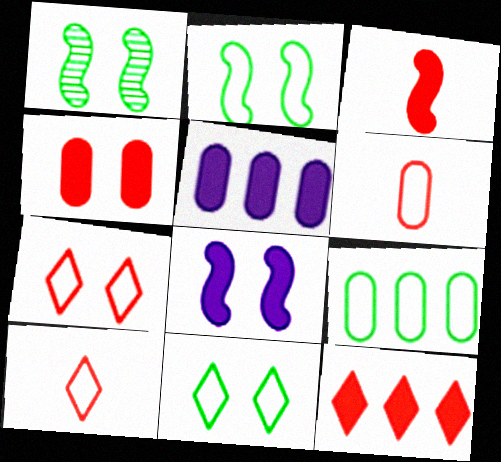[[1, 5, 10], 
[3, 4, 12]]